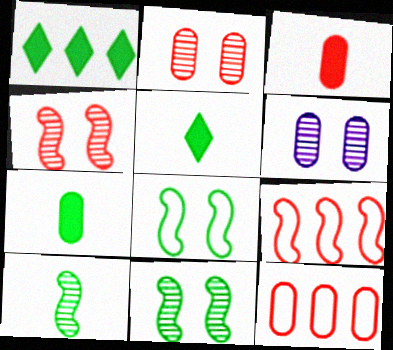[[2, 3, 12], 
[5, 6, 9], 
[6, 7, 12]]